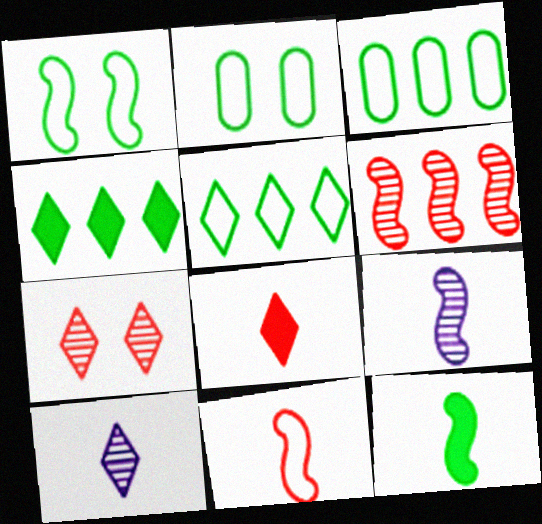[[9, 11, 12]]